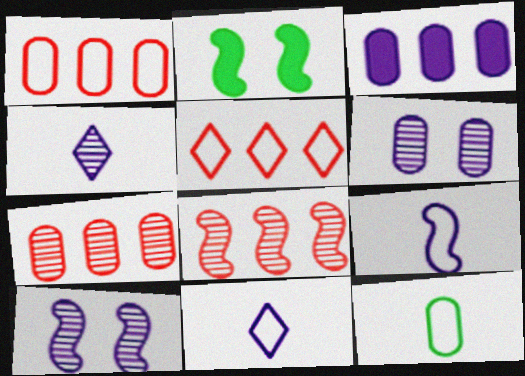[[1, 2, 4], 
[2, 7, 11], 
[2, 8, 9], 
[3, 10, 11]]